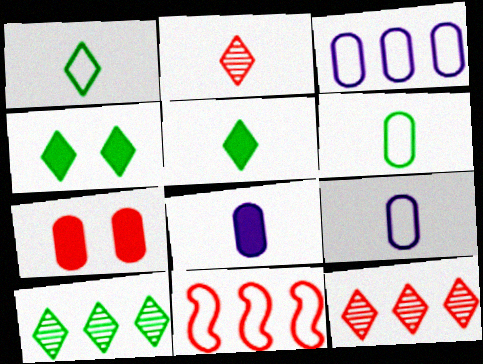[[1, 4, 10], 
[2, 7, 11]]